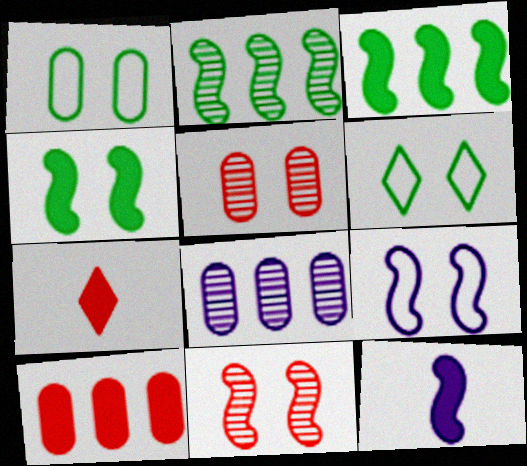[[4, 9, 11]]